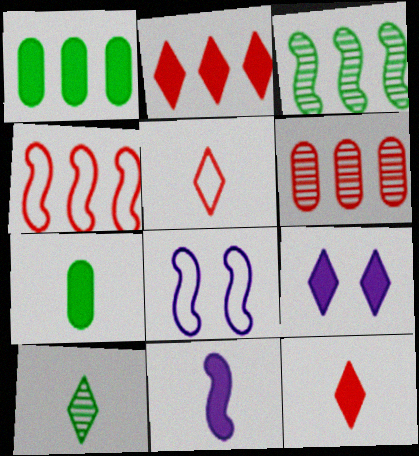[[2, 4, 6], 
[7, 11, 12]]